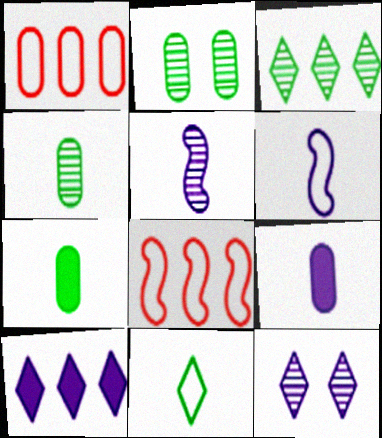[[1, 2, 9], 
[7, 8, 12]]